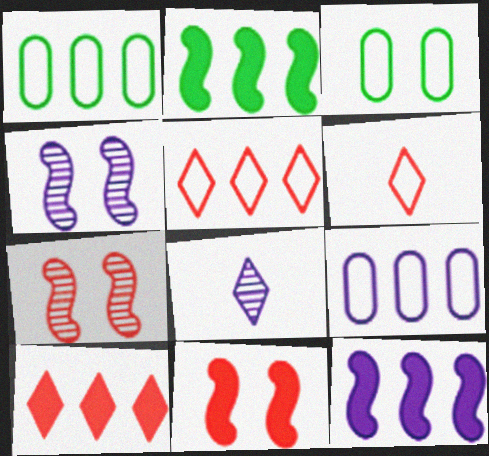[[1, 8, 11]]